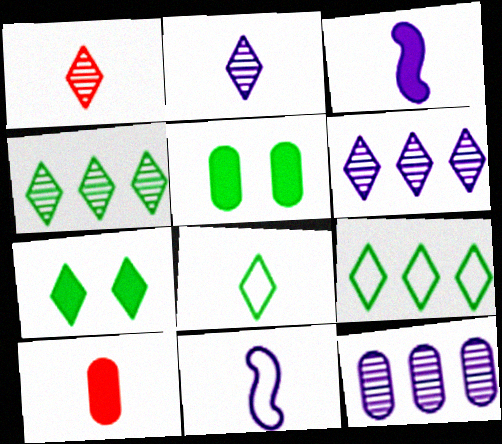[[4, 7, 8]]